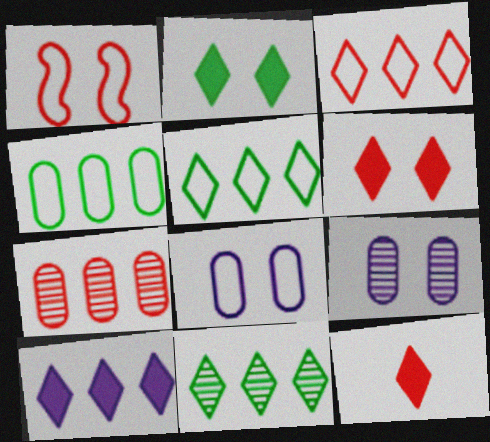[[1, 2, 9], 
[1, 7, 12], 
[2, 10, 12], 
[3, 10, 11]]